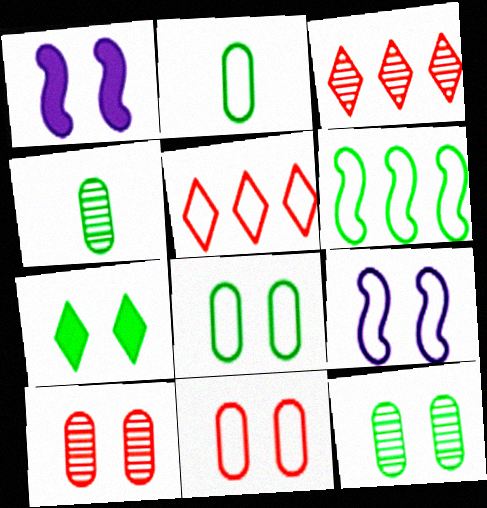[[1, 2, 3], 
[1, 4, 5], 
[2, 5, 9], 
[4, 6, 7], 
[7, 9, 10]]